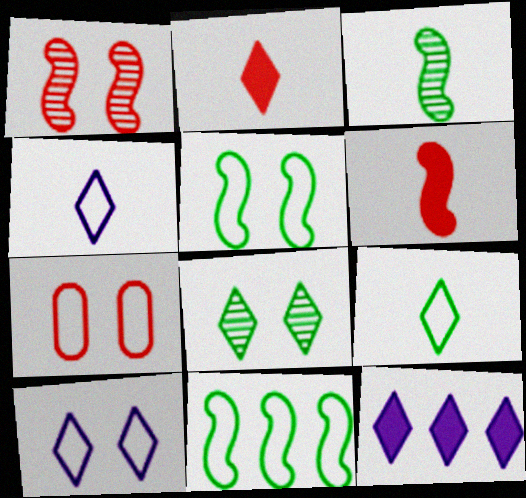[[3, 7, 12], 
[4, 7, 11], 
[5, 7, 10]]